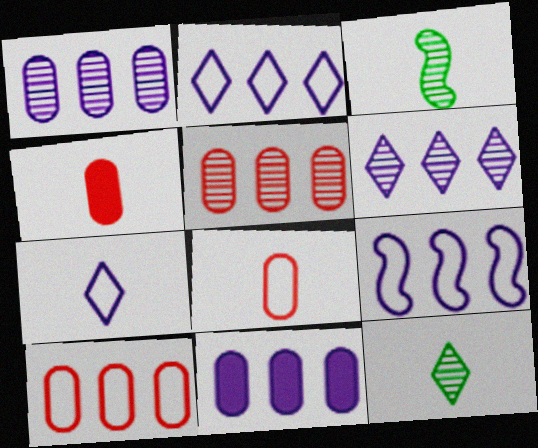[[3, 4, 7], 
[6, 9, 11]]